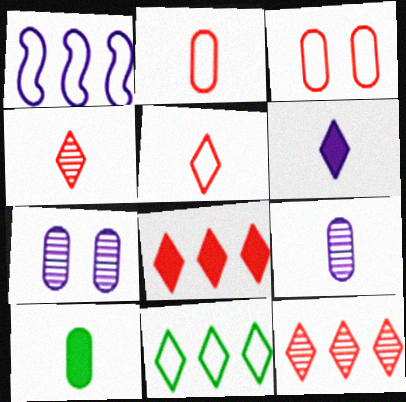[[1, 6, 7], 
[2, 9, 10]]